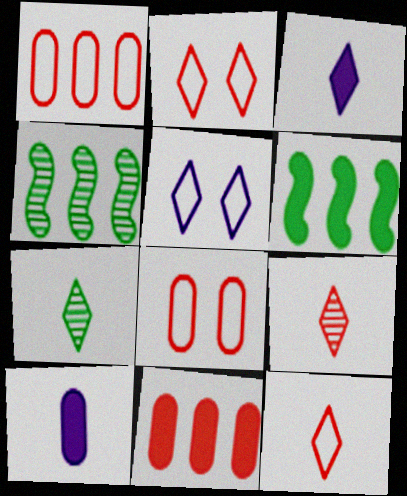[[2, 4, 10], 
[3, 4, 8], 
[3, 7, 12]]